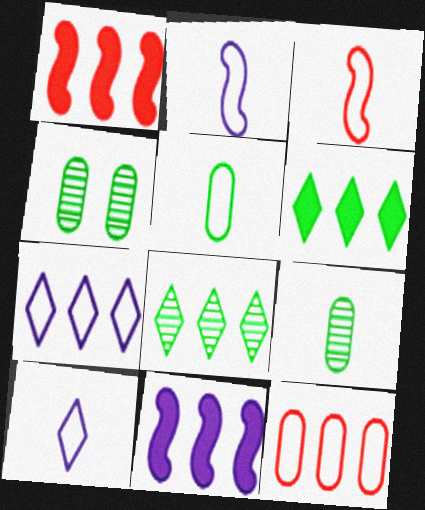[[1, 4, 10], 
[3, 5, 10], 
[8, 11, 12]]